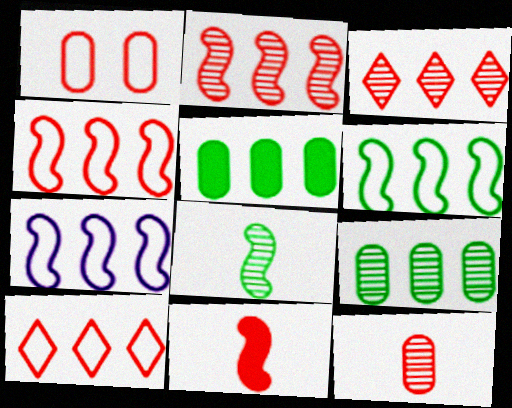[[1, 3, 11], 
[3, 5, 7], 
[4, 6, 7]]